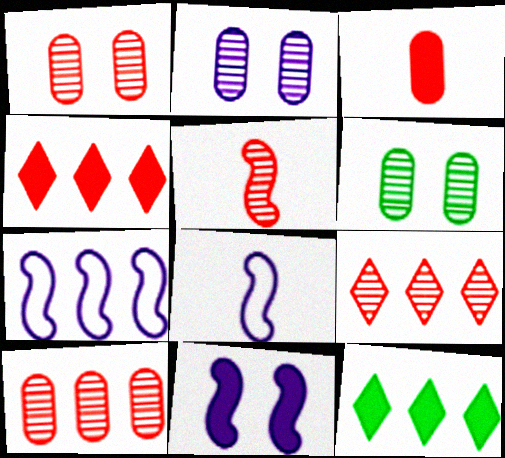[[1, 2, 6], 
[1, 5, 9], 
[1, 8, 12], 
[3, 11, 12], 
[4, 6, 8], 
[7, 10, 12]]